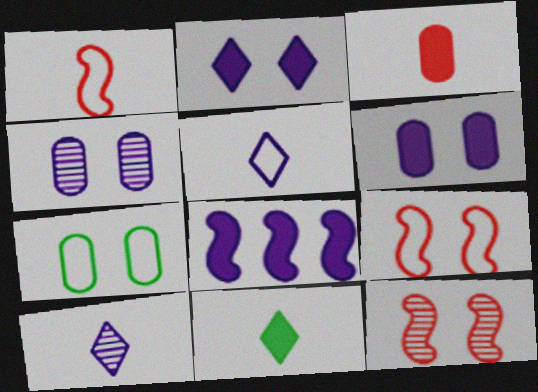[[2, 7, 12], 
[4, 5, 8]]